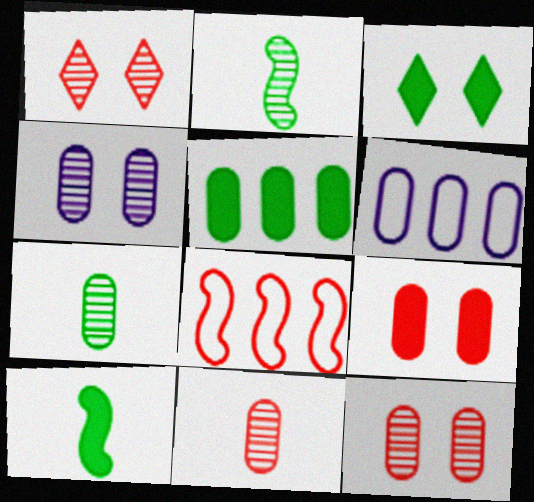[[1, 6, 10], 
[3, 5, 10], 
[6, 7, 9]]